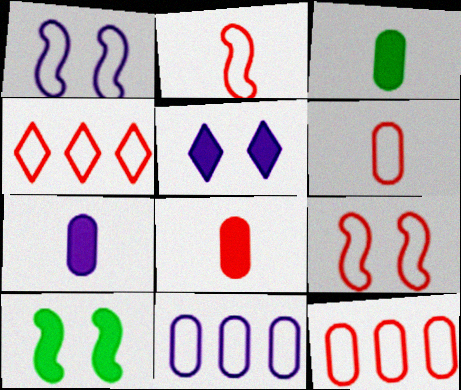[[3, 7, 8], 
[4, 6, 9]]